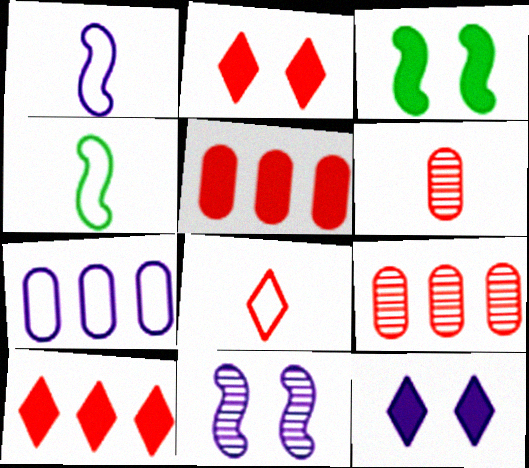[[4, 9, 12]]